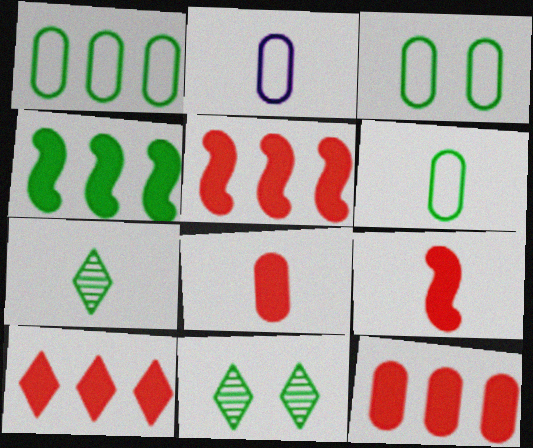[[1, 3, 6], 
[2, 5, 11], 
[2, 7, 9], 
[3, 4, 7], 
[4, 6, 11], 
[5, 10, 12]]